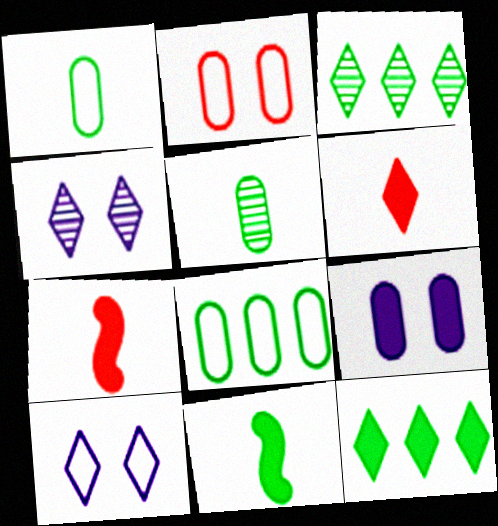[[3, 6, 10], 
[4, 7, 8], 
[7, 9, 12]]